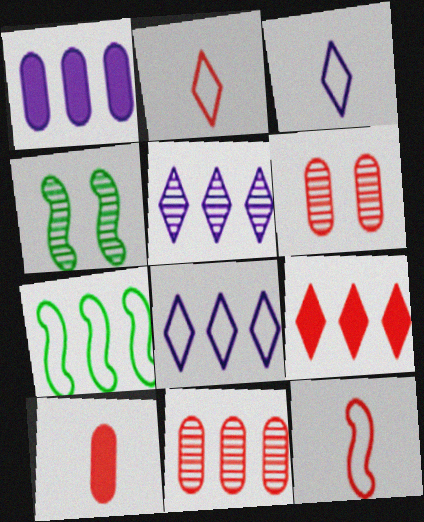[[1, 2, 4], 
[4, 8, 10], 
[6, 9, 12]]